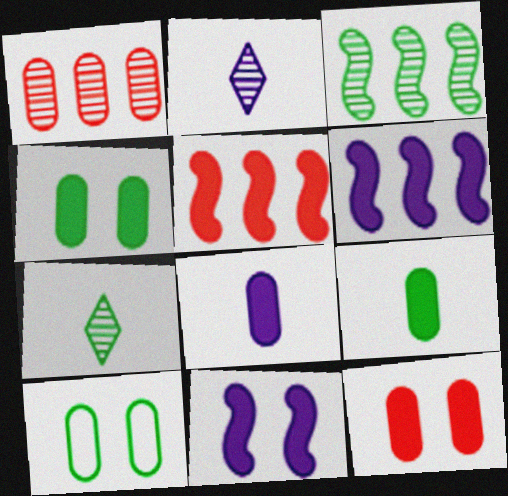[[1, 8, 10], 
[2, 5, 10]]